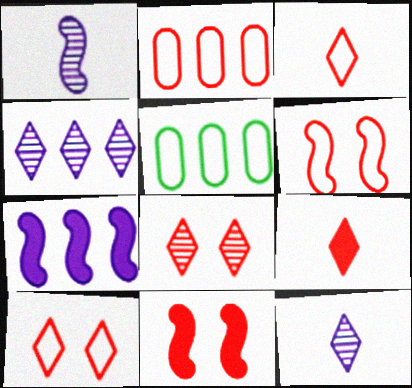[[2, 3, 6], 
[5, 11, 12]]